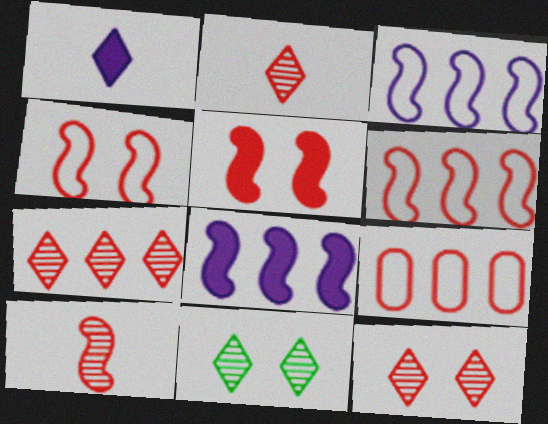[[2, 5, 9], 
[2, 7, 12], 
[5, 6, 10]]